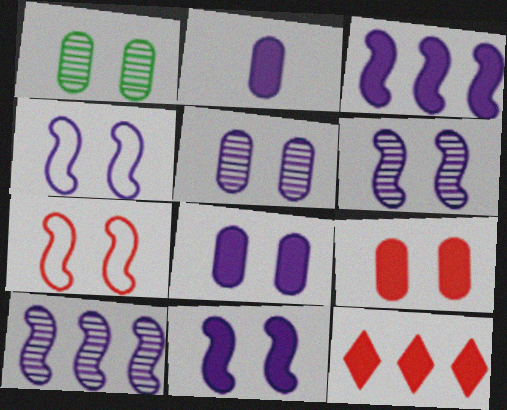[[4, 6, 11]]